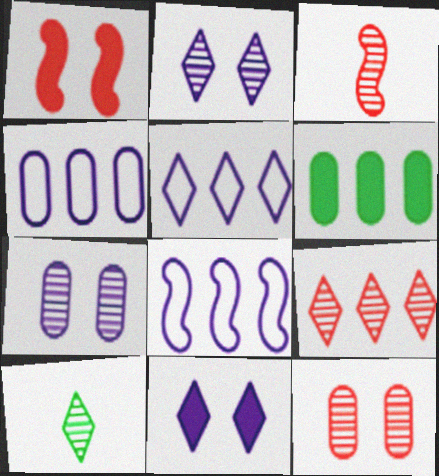[[1, 4, 10], 
[2, 9, 10], 
[3, 9, 12], 
[4, 5, 8], 
[6, 8, 9]]